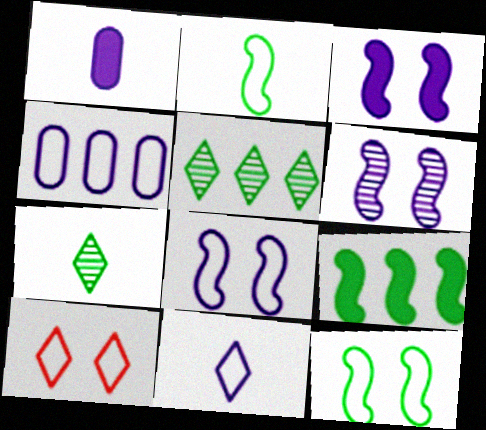[[2, 4, 10], 
[3, 6, 8], 
[4, 8, 11]]